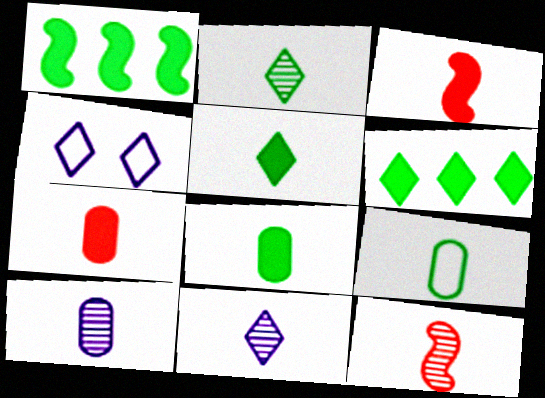[[2, 10, 12], 
[3, 9, 11], 
[7, 9, 10]]